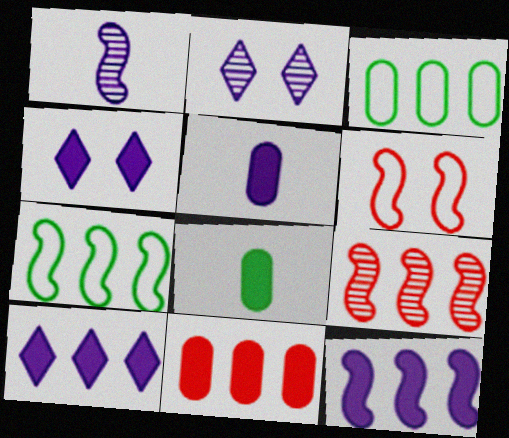[[3, 9, 10], 
[4, 5, 12], 
[7, 9, 12]]